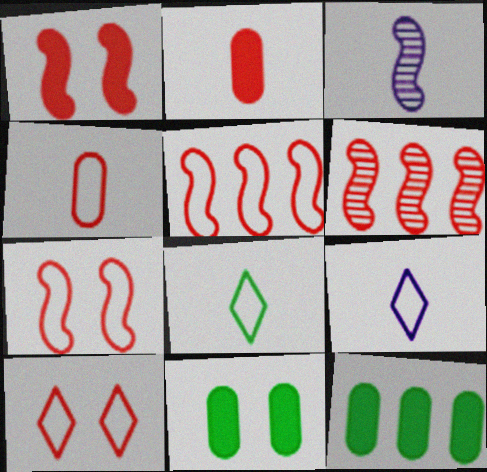[[2, 3, 8], 
[2, 6, 10], 
[3, 10, 12], 
[4, 5, 10], 
[6, 9, 11]]